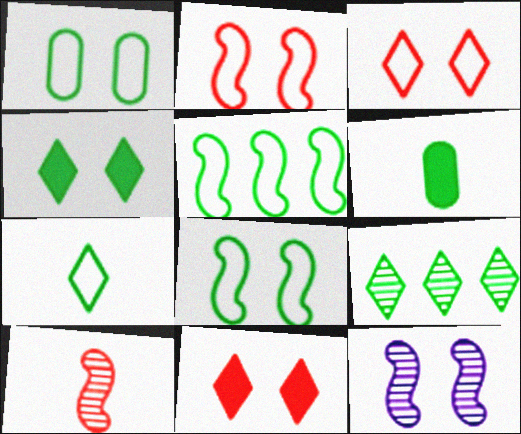[[1, 5, 7], 
[1, 11, 12], 
[4, 7, 9], 
[6, 8, 9]]